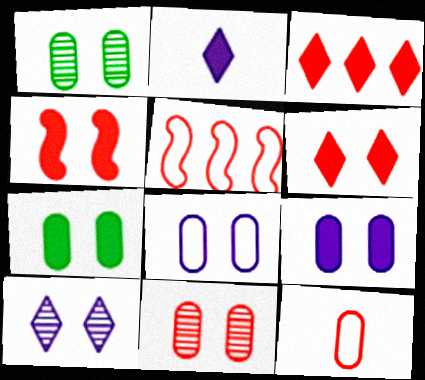[[1, 2, 5], 
[7, 8, 11]]